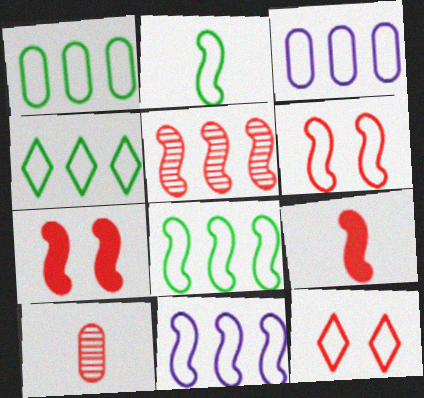[[1, 4, 8], 
[2, 3, 12], 
[2, 6, 11], 
[5, 6, 9]]